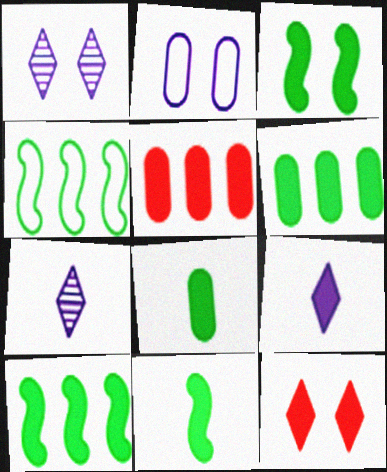[[3, 5, 9], 
[3, 10, 11]]